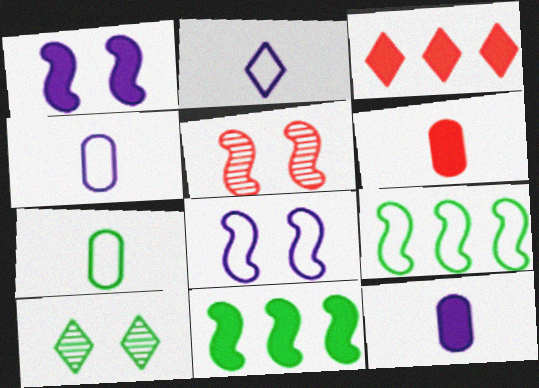[[2, 3, 10], 
[7, 10, 11]]